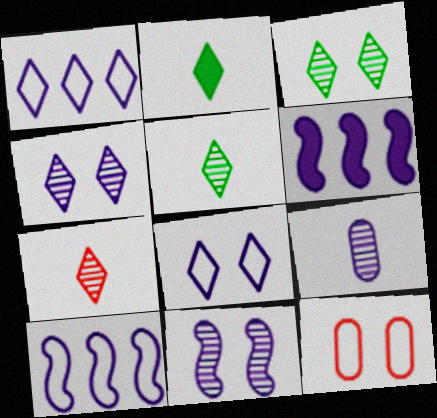[[5, 6, 12], 
[6, 8, 9]]